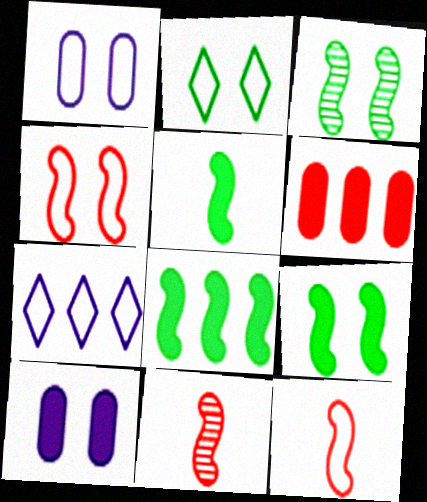[[1, 2, 4], 
[5, 8, 9]]